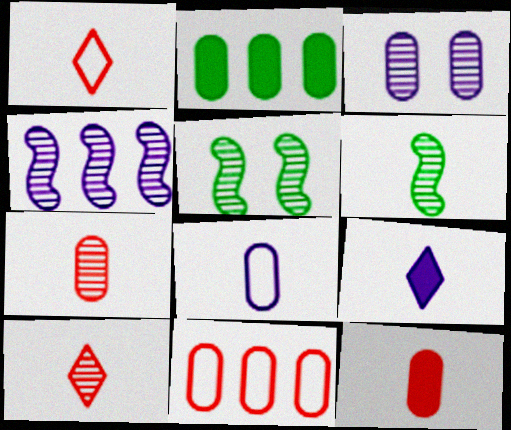[[5, 9, 11]]